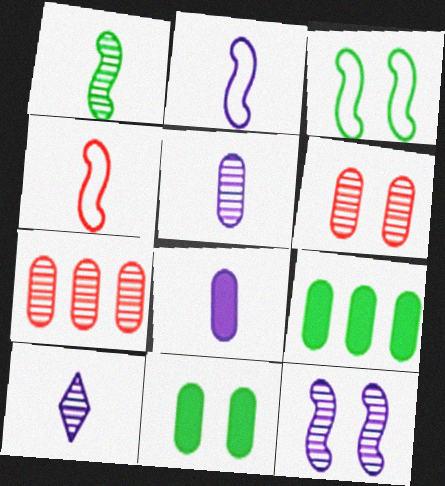[[2, 8, 10]]